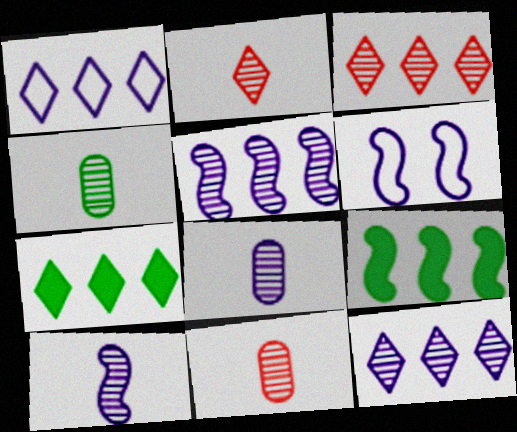[[1, 3, 7], 
[2, 4, 10], 
[4, 8, 11], 
[6, 7, 11]]